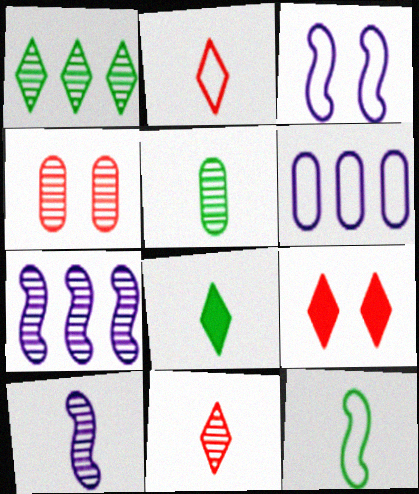[[1, 4, 10], 
[5, 8, 12], 
[5, 10, 11]]